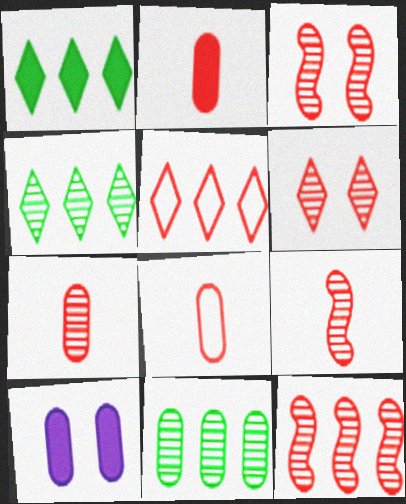[[2, 3, 5], 
[2, 7, 8], 
[3, 9, 12], 
[6, 7, 12], 
[8, 10, 11]]